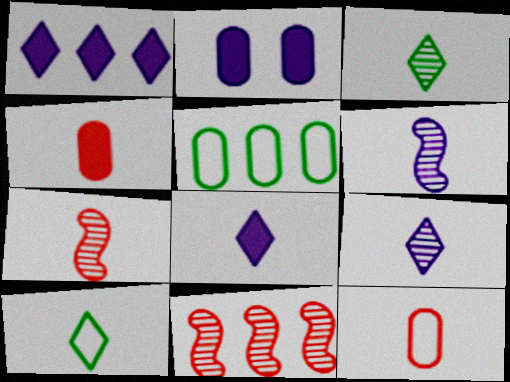[[1, 5, 11], 
[2, 10, 11], 
[4, 6, 10]]